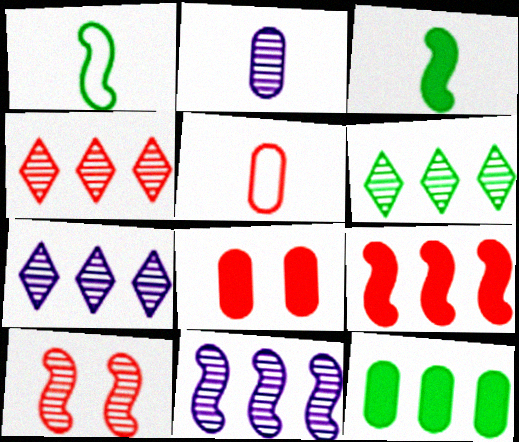[[1, 7, 8], 
[2, 6, 10], 
[4, 6, 7]]